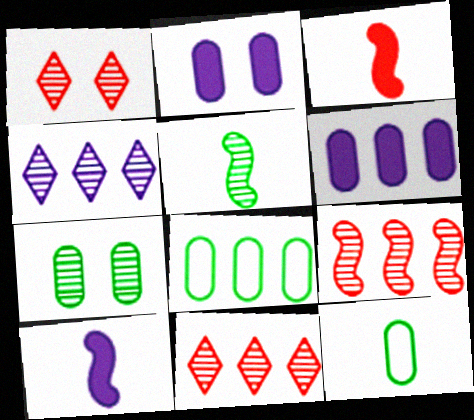[[1, 8, 10]]